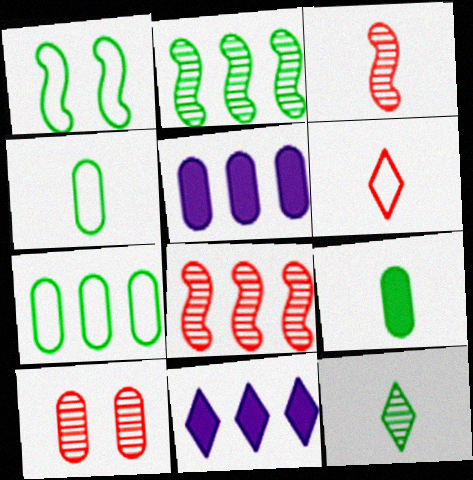[[4, 5, 10], 
[7, 8, 11]]